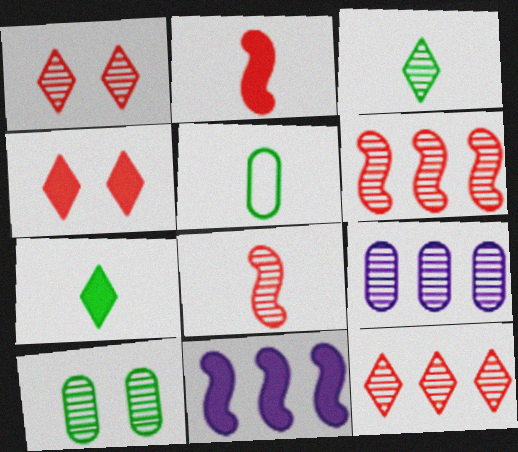[[1, 5, 11]]